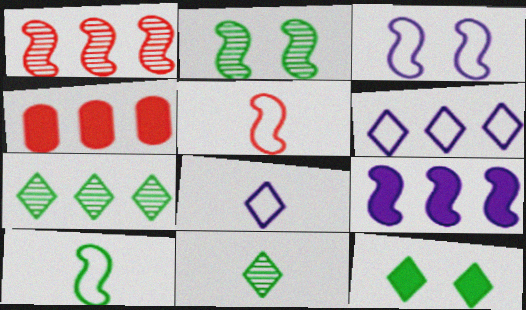[[2, 4, 8], 
[2, 5, 9], 
[3, 4, 11]]